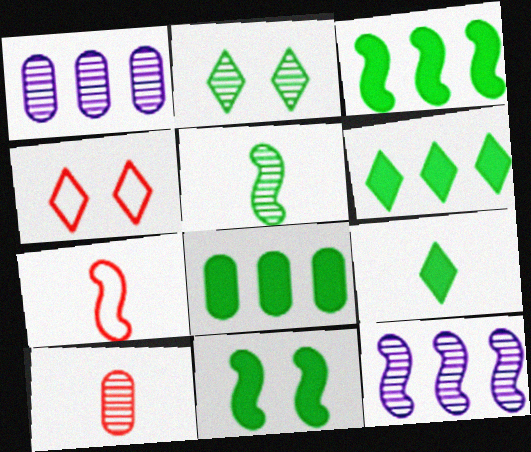[[2, 10, 12], 
[3, 6, 8], 
[7, 11, 12], 
[8, 9, 11]]